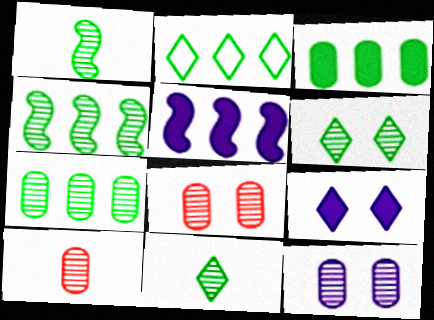[[1, 6, 7], 
[2, 3, 4], 
[7, 10, 12]]